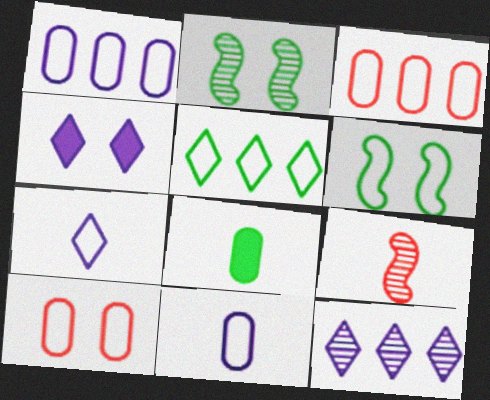[[2, 4, 10], 
[2, 5, 8], 
[3, 6, 7], 
[4, 7, 12], 
[7, 8, 9]]